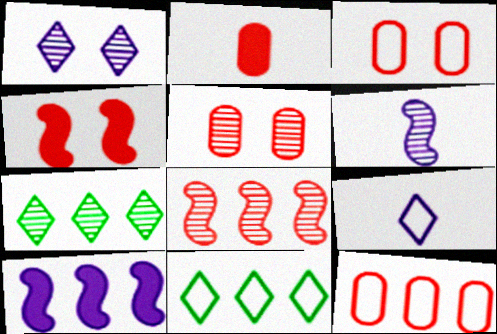[[2, 5, 12], 
[5, 6, 7], 
[7, 10, 12]]